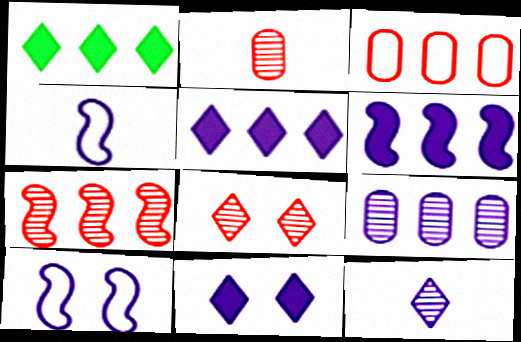[[1, 2, 10], 
[2, 7, 8], 
[4, 9, 11]]